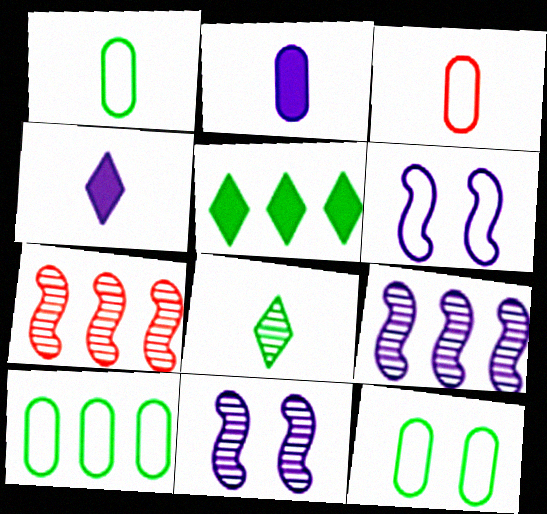[[1, 10, 12], 
[3, 5, 11], 
[4, 7, 12]]